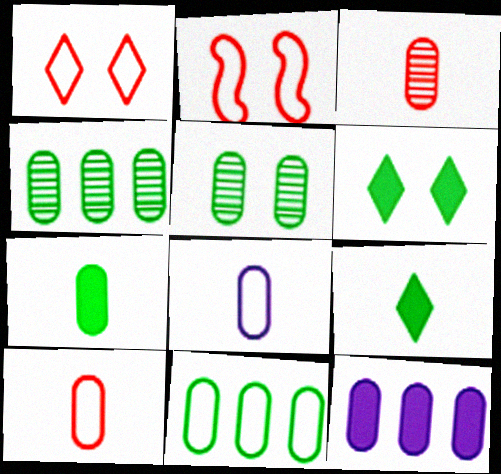[[3, 7, 8], 
[5, 7, 11], 
[5, 10, 12]]